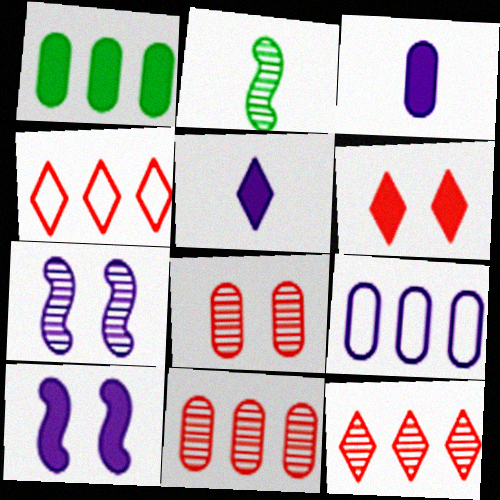[[1, 9, 11], 
[2, 6, 9], 
[5, 7, 9]]